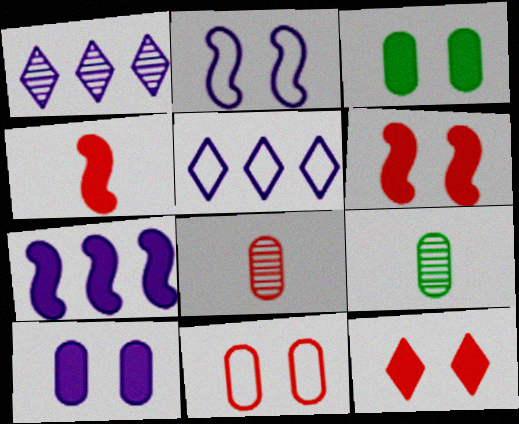[[5, 6, 9]]